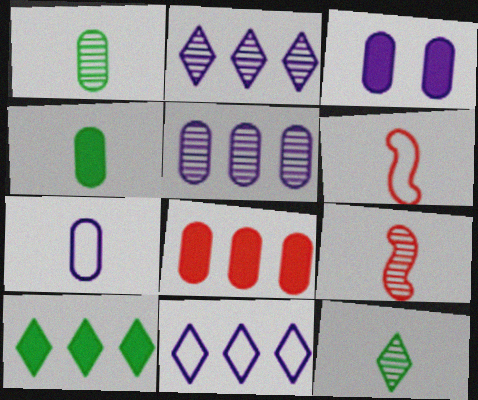[[3, 4, 8], 
[3, 5, 7]]